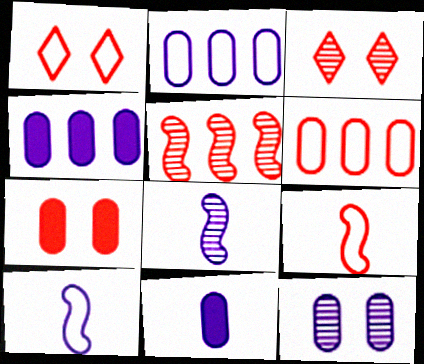[[1, 6, 9], 
[2, 11, 12]]